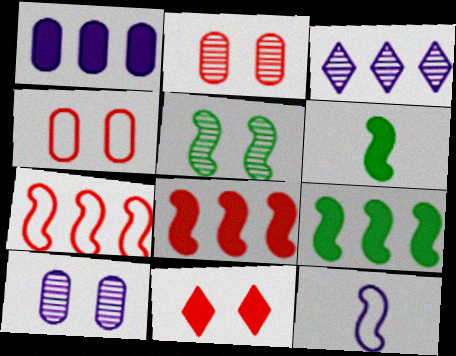[[1, 6, 11], 
[3, 4, 6], 
[5, 8, 12]]